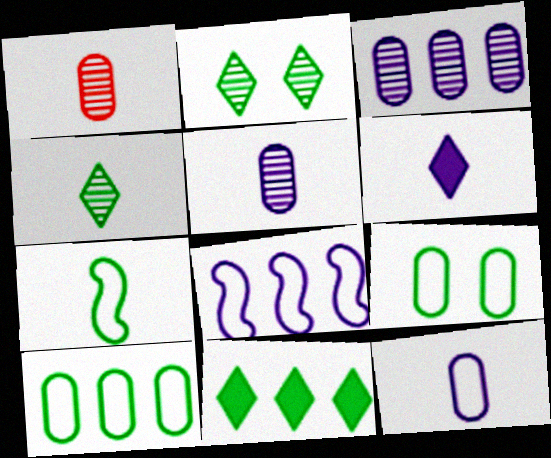[[1, 6, 7]]